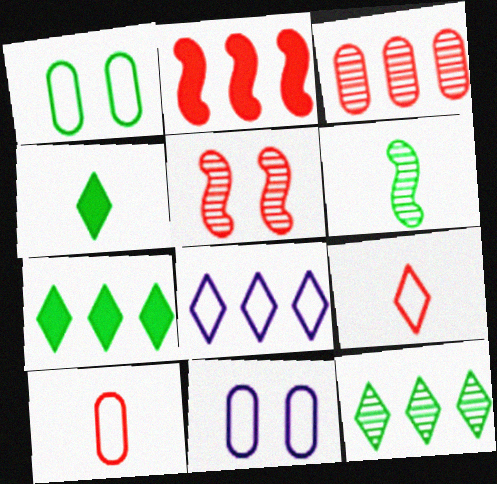[[1, 6, 7]]